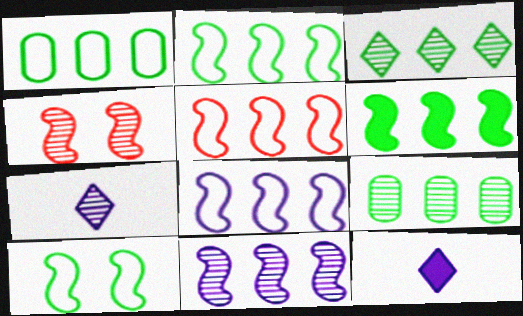[[1, 3, 6], 
[1, 4, 12], 
[2, 5, 8], 
[4, 7, 9], 
[5, 6, 11]]